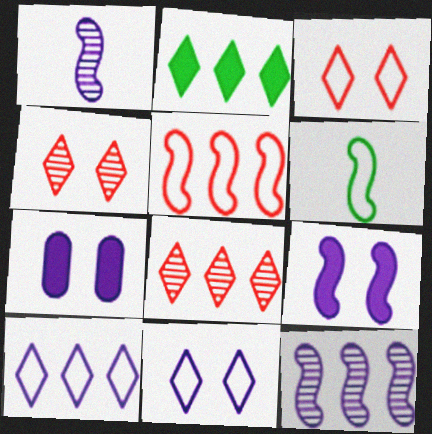[[1, 7, 10], 
[2, 8, 10], 
[6, 7, 8]]